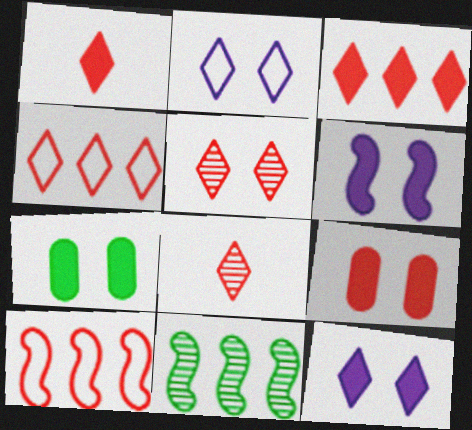[[1, 4, 5], 
[8, 9, 10]]